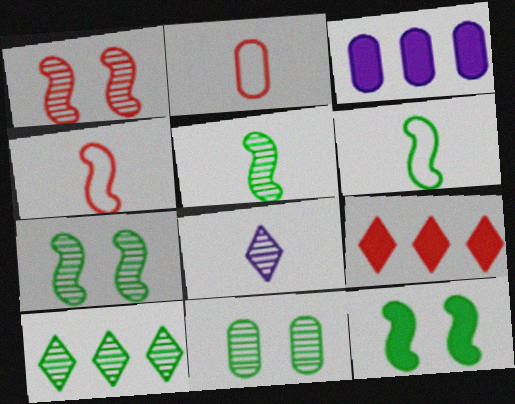[[1, 2, 9], 
[2, 3, 11], 
[5, 10, 11]]